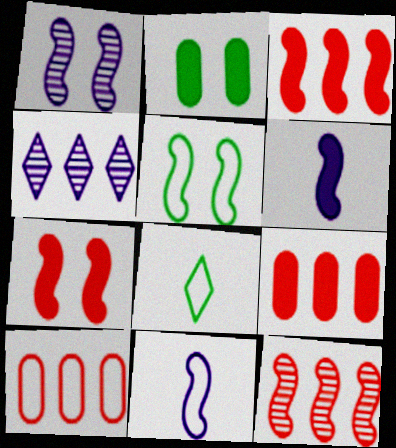[[1, 5, 7], 
[1, 8, 9], 
[5, 6, 12]]